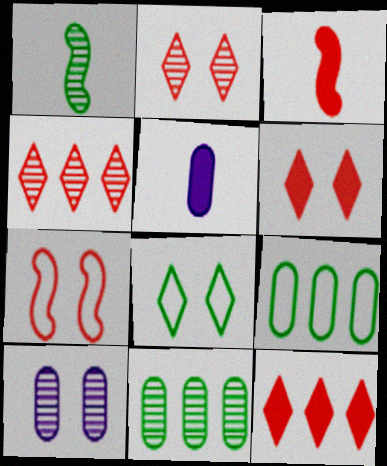[[1, 4, 10]]